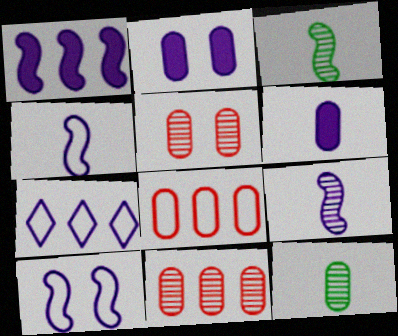[[1, 9, 10], 
[2, 7, 9], 
[2, 8, 12]]